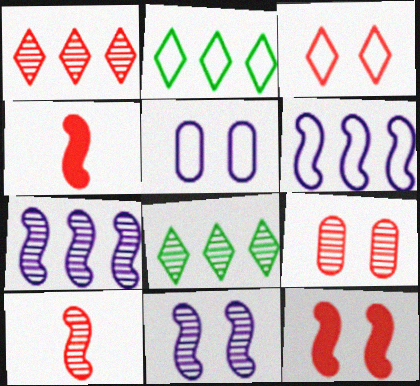[[1, 9, 10], 
[3, 9, 12], 
[4, 5, 8]]